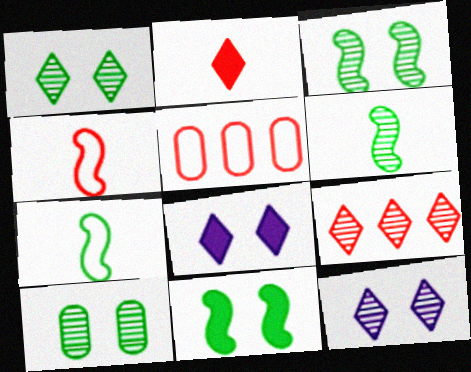[[1, 3, 10], 
[5, 6, 8]]